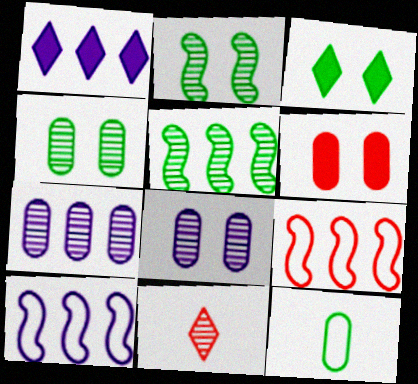[[1, 7, 10], 
[2, 7, 11], 
[3, 5, 12], 
[5, 8, 11], 
[6, 7, 12], 
[6, 9, 11]]